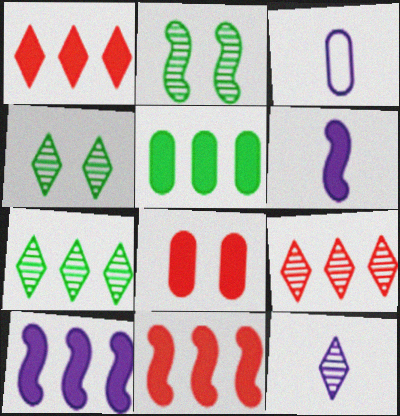[[1, 2, 3], 
[1, 5, 10], 
[3, 4, 11], 
[3, 6, 12], 
[4, 9, 12]]